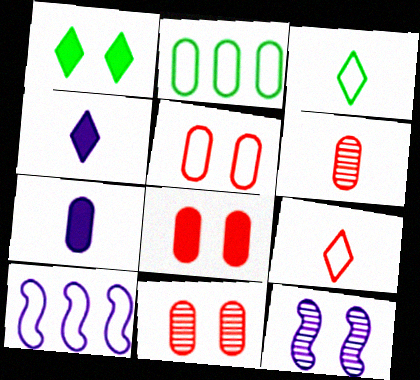[[1, 5, 12], 
[1, 6, 10], 
[2, 7, 11], 
[3, 5, 10], 
[5, 8, 11]]